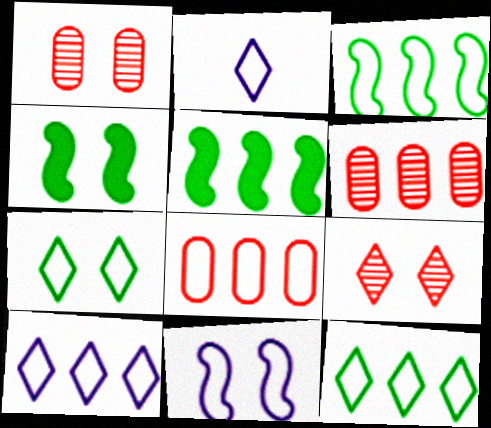[[1, 2, 5], 
[2, 4, 6], 
[3, 8, 10], 
[5, 6, 10]]